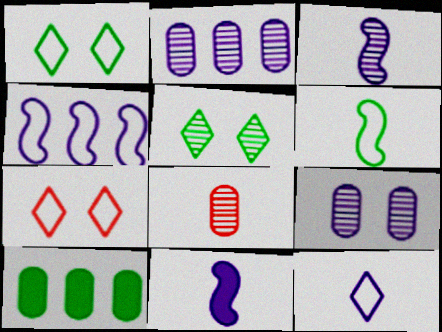[[3, 7, 10], 
[5, 6, 10]]